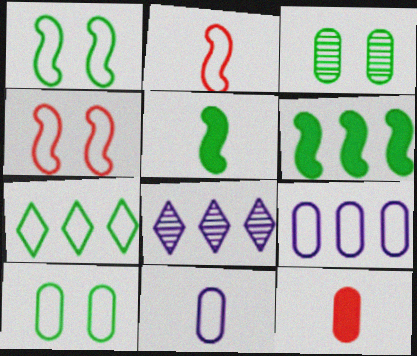[[1, 8, 12], 
[3, 5, 7], 
[3, 9, 12], 
[4, 7, 11]]